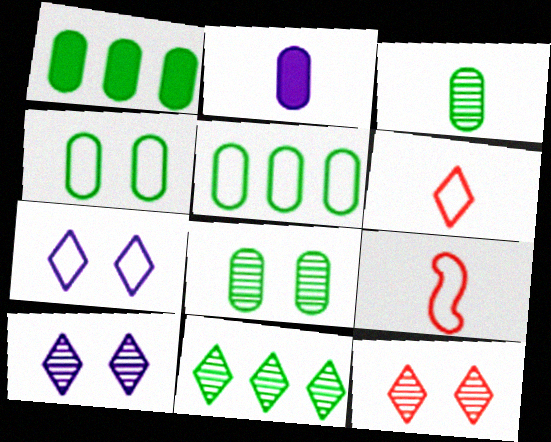[[1, 3, 4], 
[1, 9, 10], 
[5, 7, 9]]